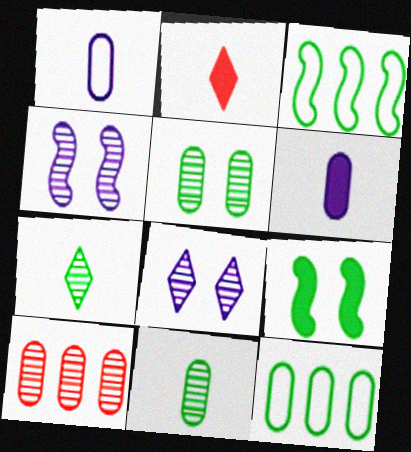[[2, 4, 12], 
[4, 7, 10], 
[7, 9, 12]]